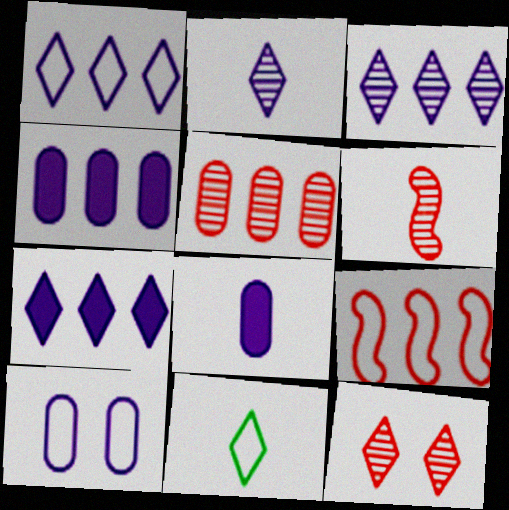[[1, 3, 7], 
[5, 6, 12], 
[6, 8, 11], 
[7, 11, 12], 
[9, 10, 11]]